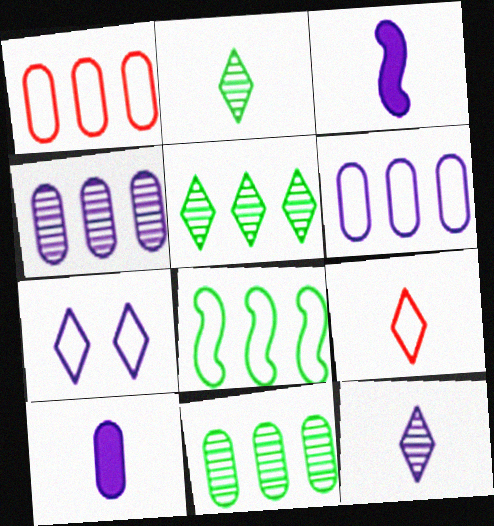[[3, 4, 7]]